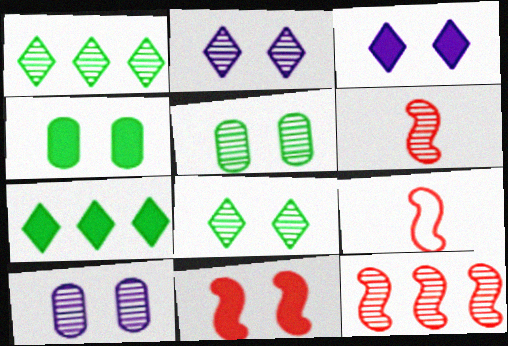[[1, 6, 10], 
[3, 4, 11], 
[7, 9, 10], 
[9, 11, 12]]